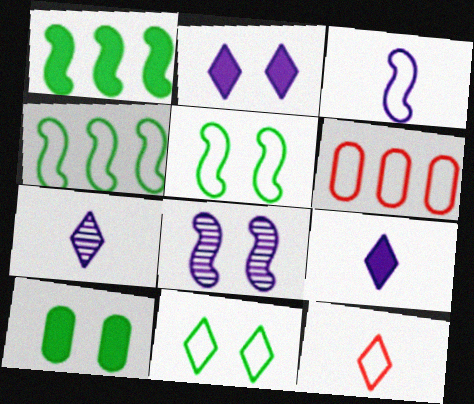[[3, 6, 11]]